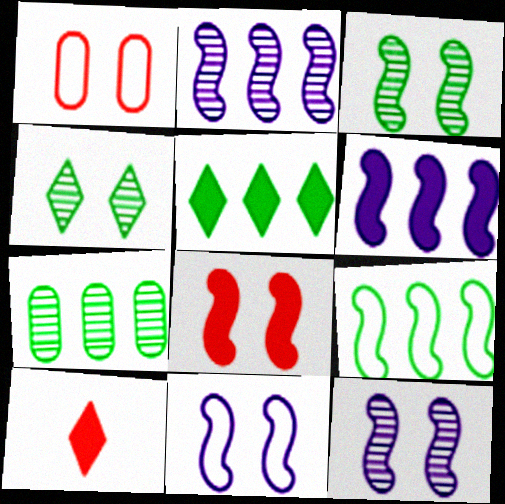[[3, 8, 11], 
[5, 7, 9], 
[7, 10, 11]]